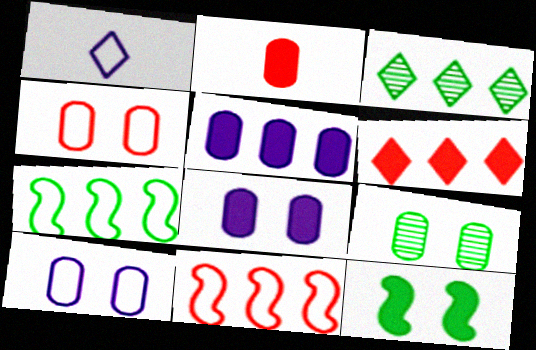[[1, 4, 7], 
[3, 5, 11], 
[4, 8, 9]]